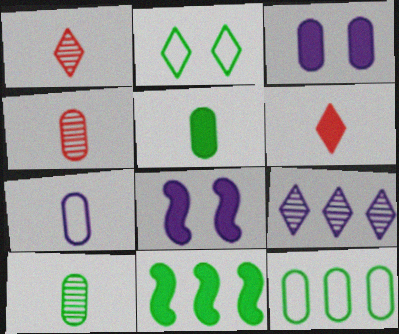[[1, 8, 12], 
[2, 6, 9], 
[2, 10, 11], 
[3, 4, 12], 
[3, 6, 11], 
[4, 5, 7], 
[7, 8, 9]]